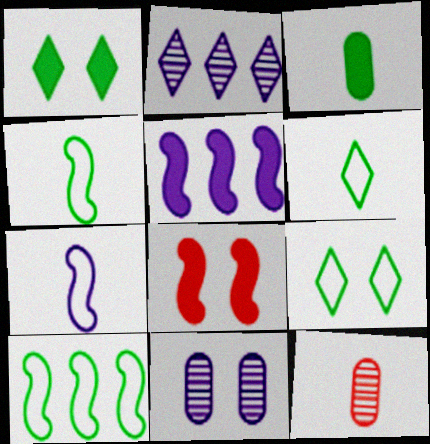[[5, 9, 12], 
[8, 9, 11]]